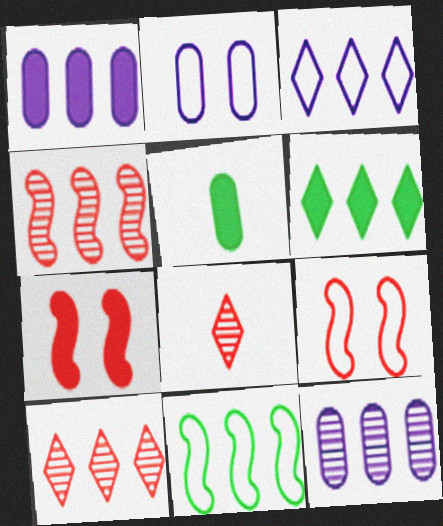[[1, 10, 11], 
[3, 6, 10]]